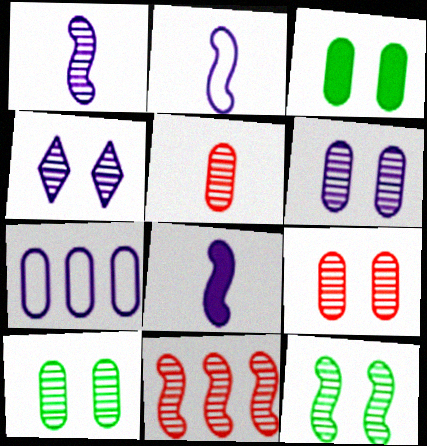[[1, 2, 8], 
[1, 11, 12], 
[3, 5, 7], 
[4, 7, 8], 
[4, 9, 12], 
[6, 9, 10]]